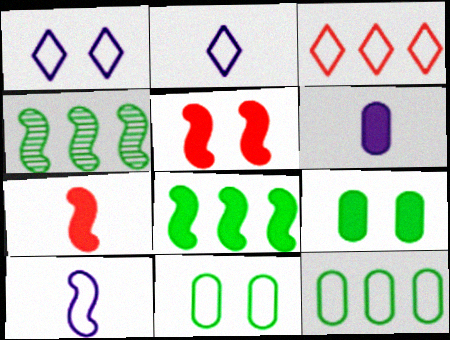[[3, 10, 11], 
[4, 5, 10]]